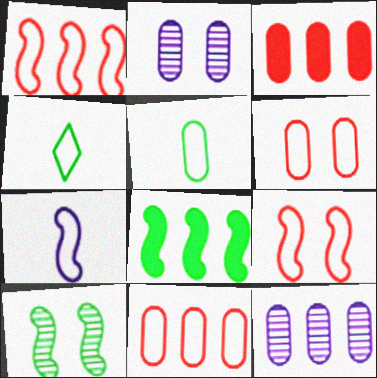[[2, 3, 5]]